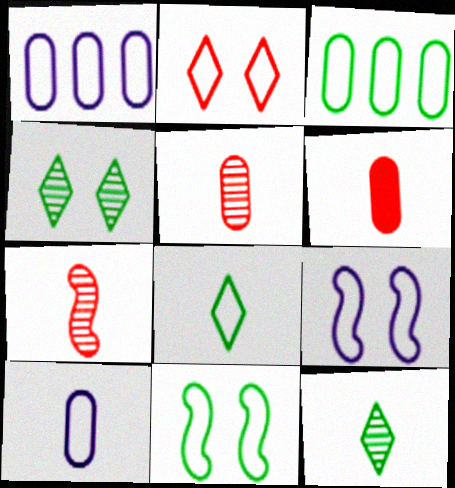[[3, 8, 11]]